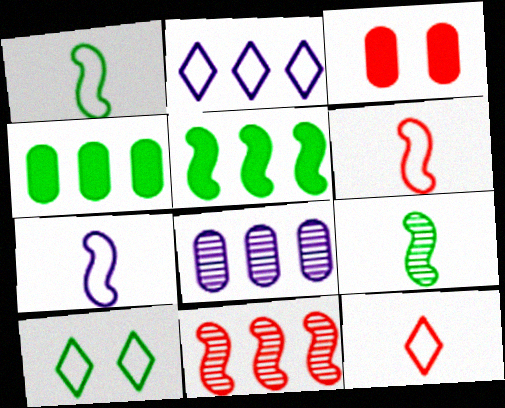[[1, 6, 7], 
[2, 3, 9], 
[2, 4, 11], 
[2, 10, 12], 
[3, 11, 12], 
[4, 9, 10]]